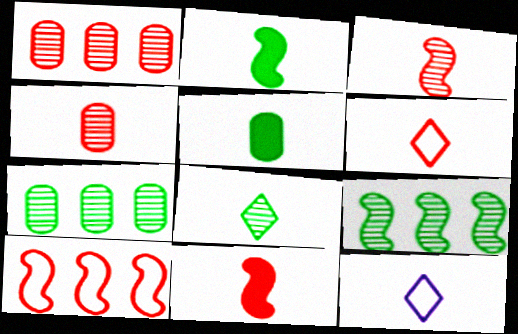[[2, 4, 12], 
[3, 5, 12], 
[4, 6, 11]]